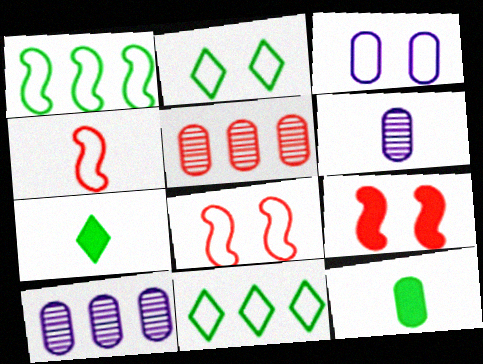[[2, 3, 8], 
[3, 4, 11], 
[3, 5, 12], 
[4, 6, 7], 
[6, 9, 11], 
[7, 8, 10]]